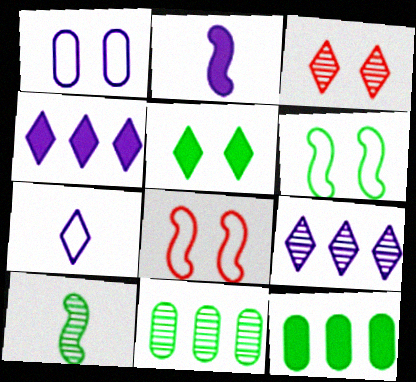[[1, 2, 9]]